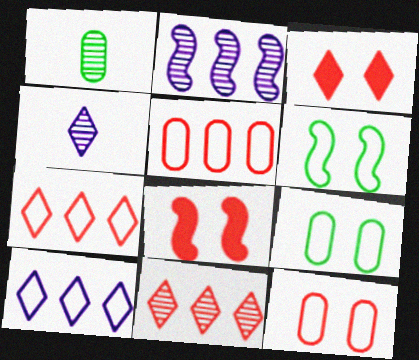[[1, 8, 10]]